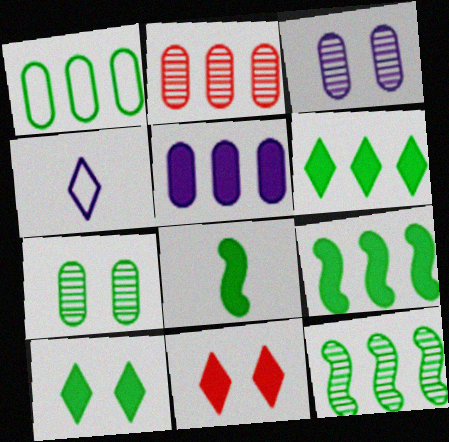[[1, 2, 5], 
[1, 6, 12], 
[5, 8, 11]]